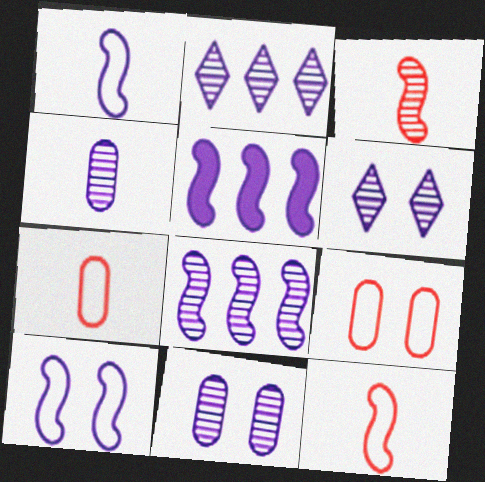[[4, 6, 8]]